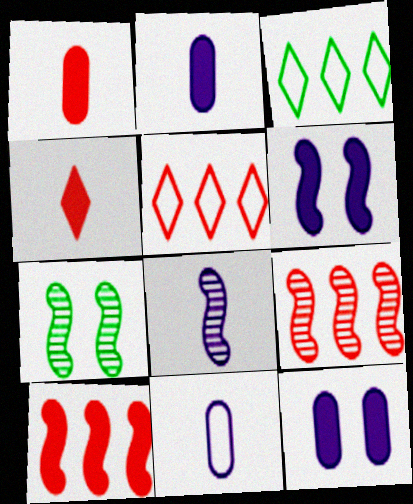[[2, 5, 7], 
[7, 8, 9]]